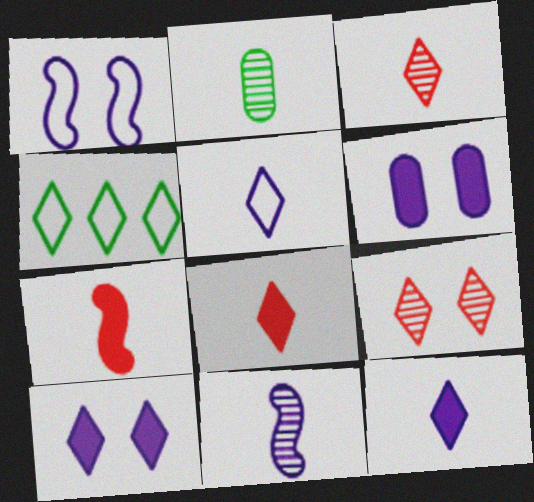[[2, 3, 11], 
[2, 5, 7], 
[3, 4, 10], 
[4, 9, 12]]